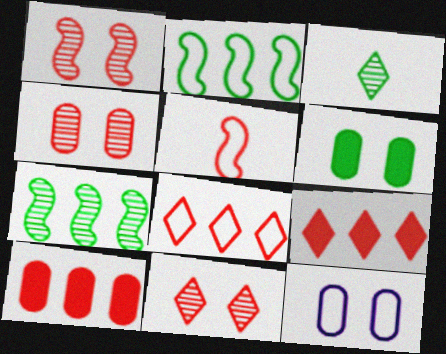[[1, 4, 11], 
[2, 3, 6], 
[4, 5, 9], 
[4, 6, 12], 
[5, 10, 11]]